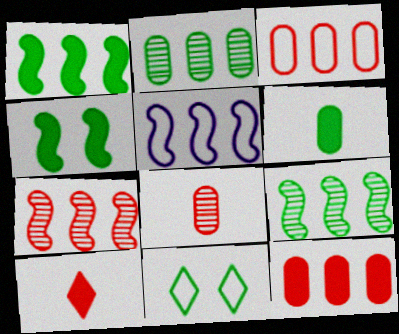[[1, 5, 7], 
[6, 9, 11]]